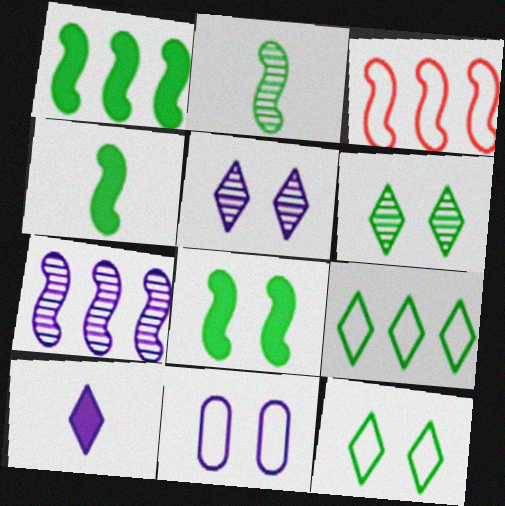[[1, 3, 7], 
[1, 4, 8], 
[7, 10, 11]]